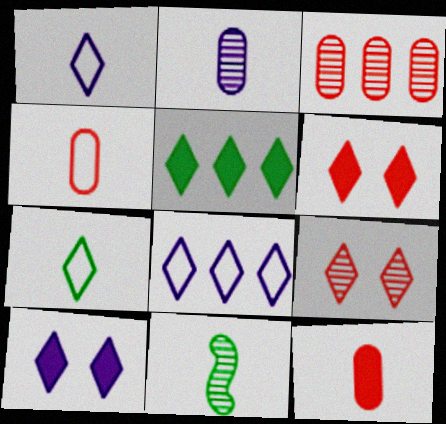[[1, 5, 9], 
[1, 11, 12]]